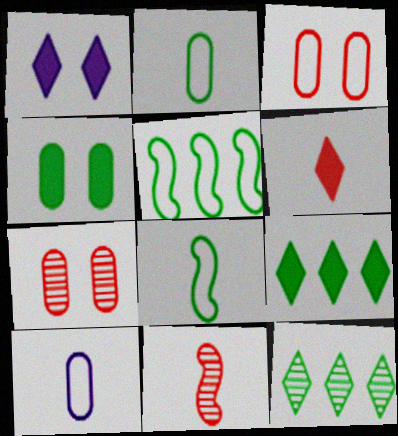[[1, 6, 9], 
[4, 8, 12]]